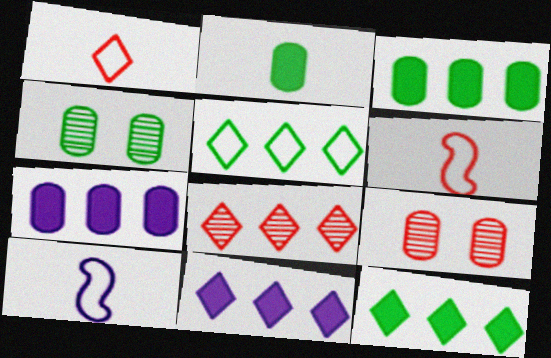[[4, 6, 11], 
[5, 8, 11], 
[9, 10, 12]]